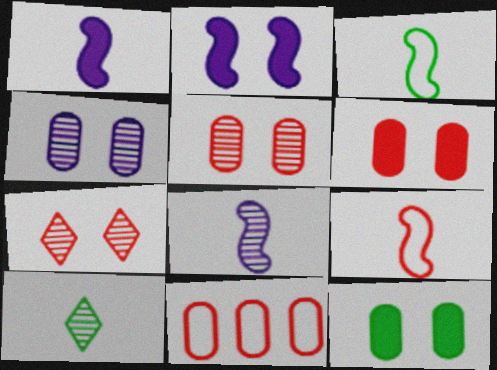[[2, 10, 11]]